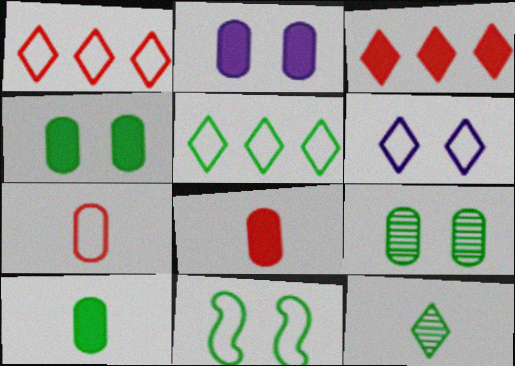[[3, 6, 12]]